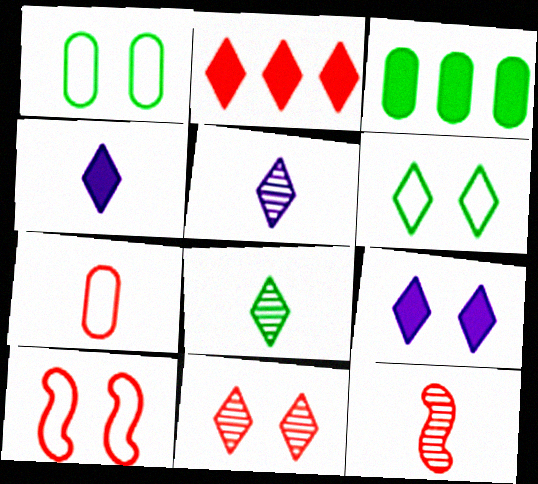[[2, 5, 6], 
[3, 5, 10], 
[6, 9, 11]]